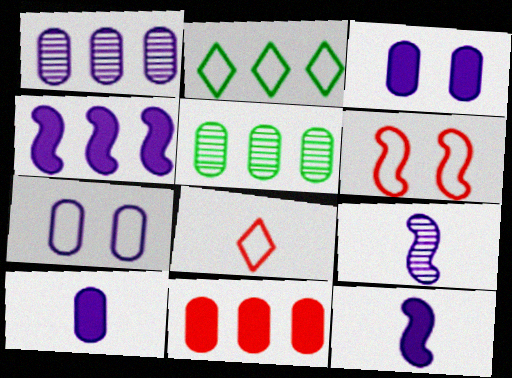[[1, 7, 10]]